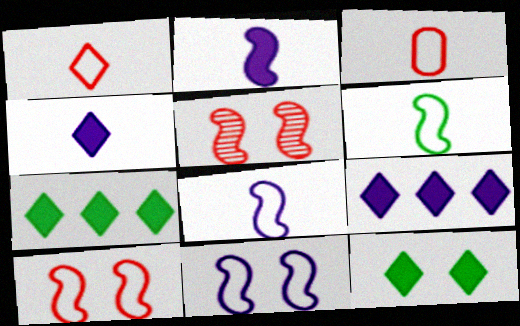[]